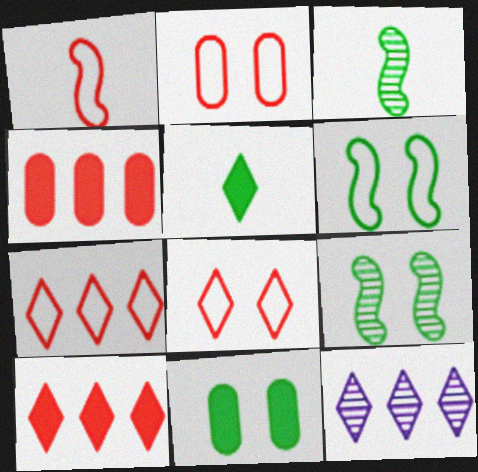[[1, 2, 7], 
[1, 11, 12], 
[5, 8, 12]]